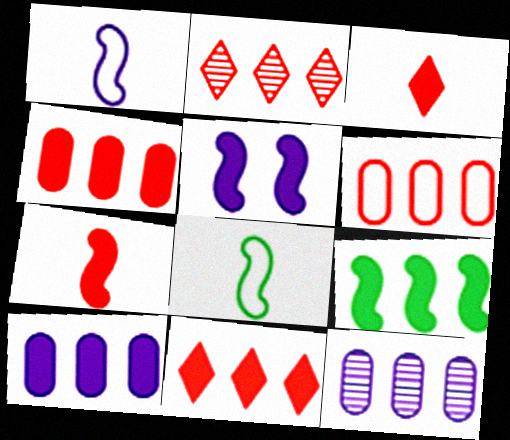[[5, 7, 9], 
[9, 10, 11]]